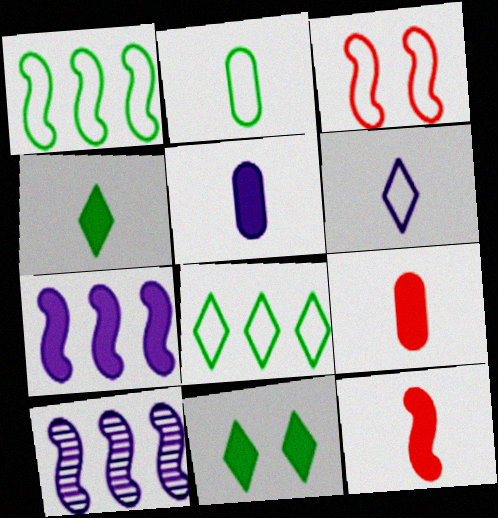[[4, 5, 12], 
[7, 9, 11]]